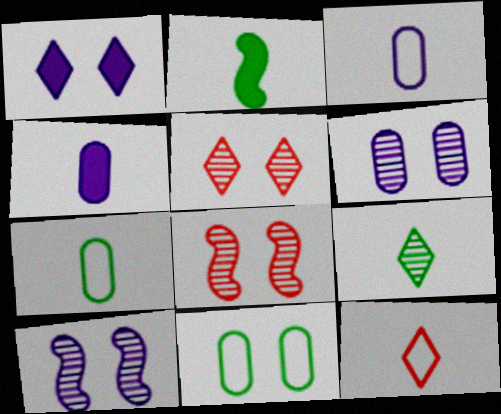[[1, 8, 11], 
[2, 7, 9]]